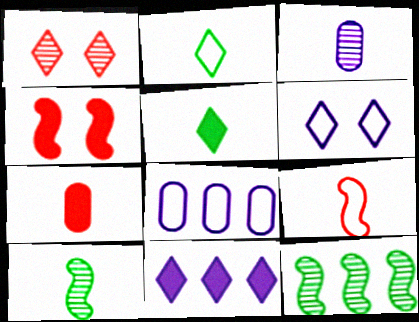[[1, 2, 11], 
[1, 3, 12], 
[3, 5, 9], 
[6, 7, 12]]